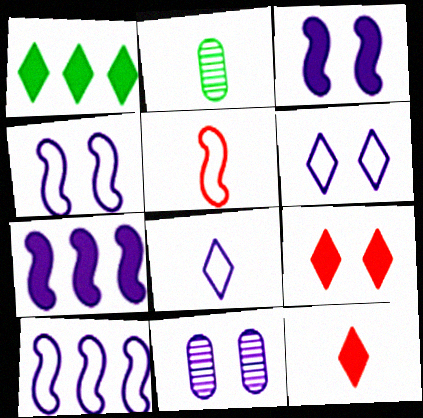[[1, 5, 11], 
[2, 9, 10], 
[3, 6, 11], 
[7, 8, 11]]